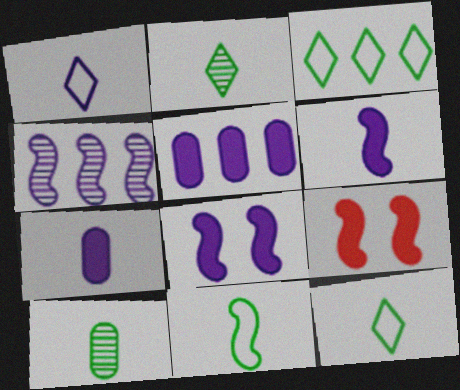[[4, 9, 11]]